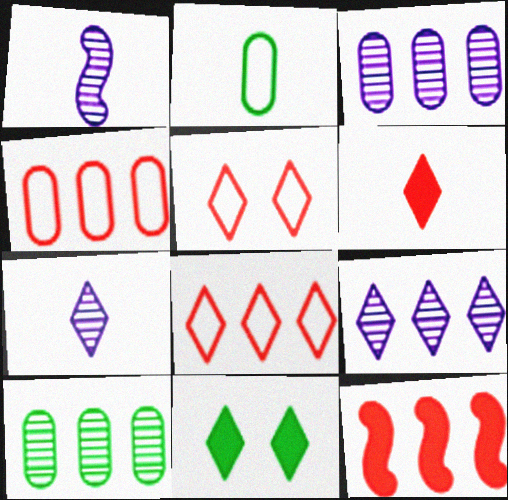[[1, 2, 6], 
[1, 4, 11], 
[7, 8, 11]]